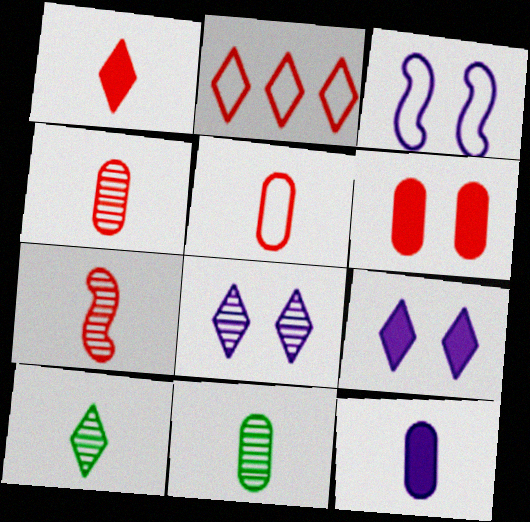[[1, 5, 7], 
[2, 6, 7], 
[2, 9, 10], 
[5, 11, 12]]